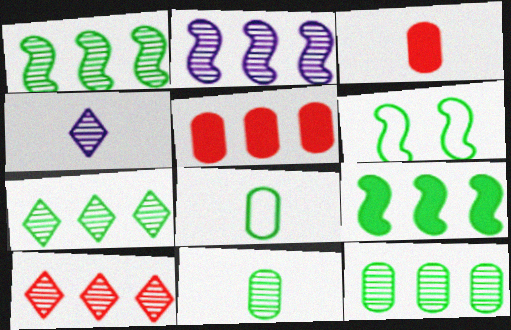[[1, 7, 12], 
[2, 10, 12], 
[4, 5, 6]]